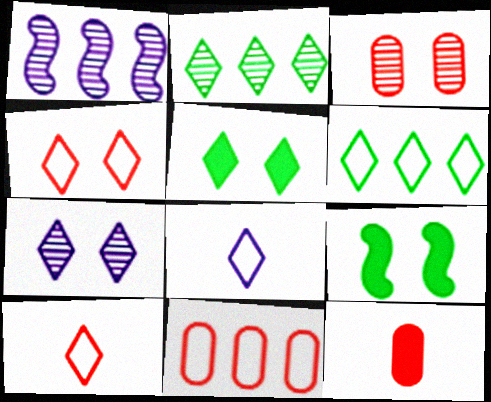[[3, 11, 12], 
[4, 5, 7], 
[4, 6, 8]]